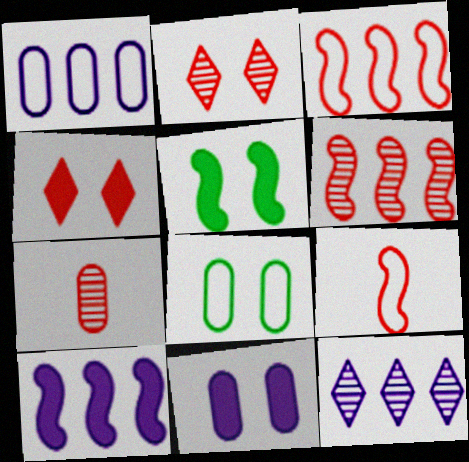[[1, 10, 12], 
[2, 6, 7], 
[3, 4, 7], 
[4, 5, 11]]